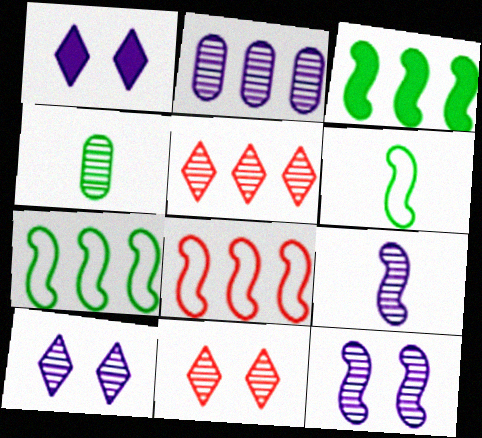[[1, 4, 8], 
[2, 9, 10], 
[4, 5, 12]]